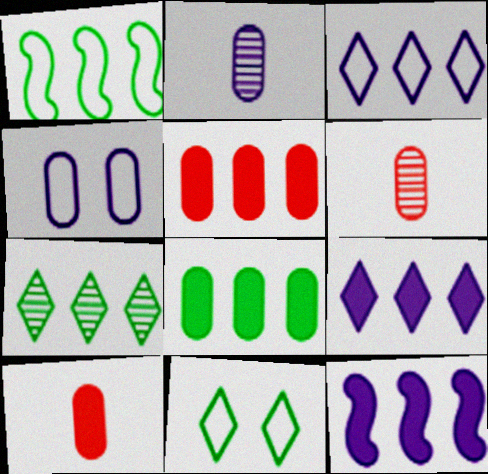[[1, 7, 8], 
[4, 6, 8], 
[6, 11, 12]]